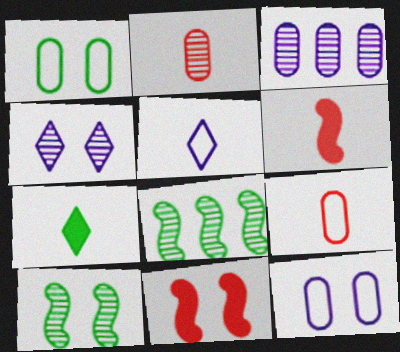[[1, 4, 11], 
[1, 7, 8], 
[2, 4, 8]]